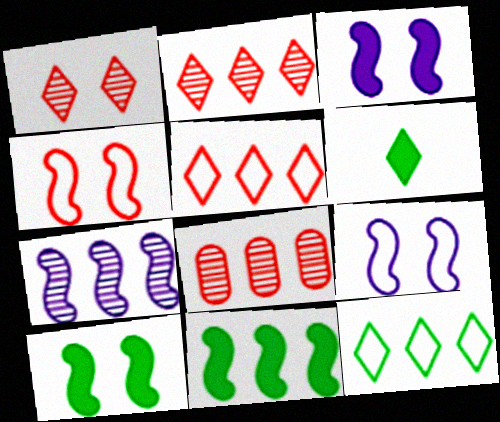[[6, 8, 9]]